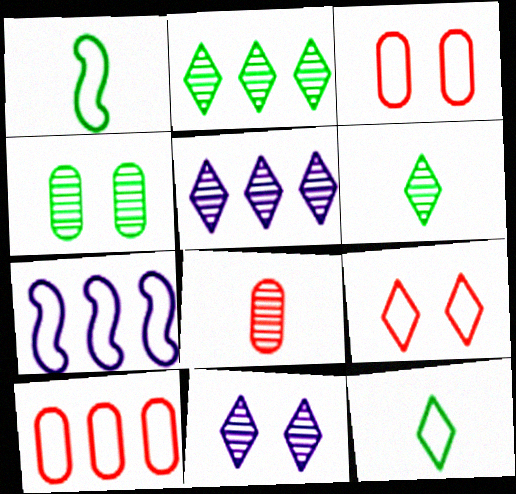[[3, 7, 12]]